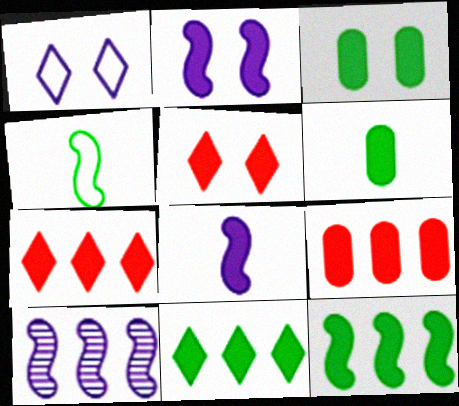[[2, 3, 5], 
[2, 6, 7], 
[3, 7, 8]]